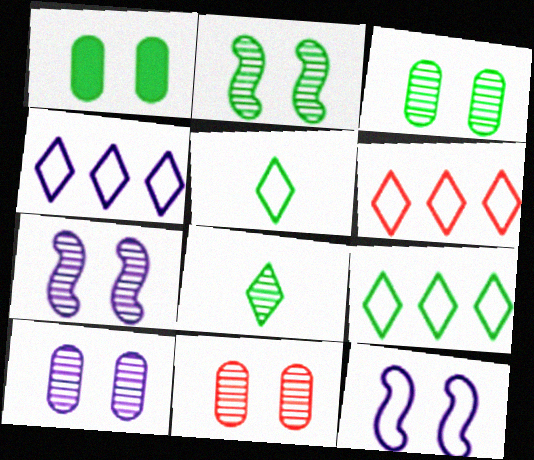[[3, 10, 11], 
[4, 6, 9]]